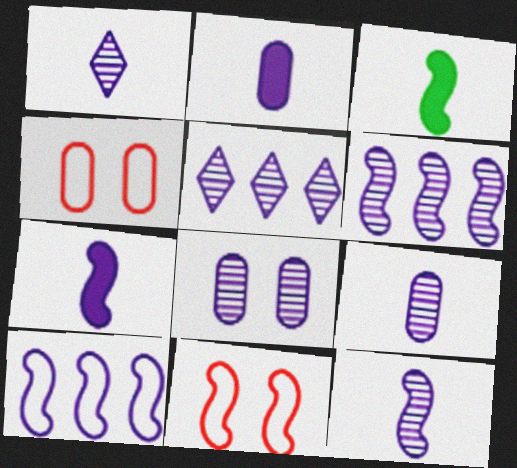[[1, 6, 8], 
[1, 9, 12], 
[3, 4, 5], 
[3, 6, 11], 
[5, 8, 12]]